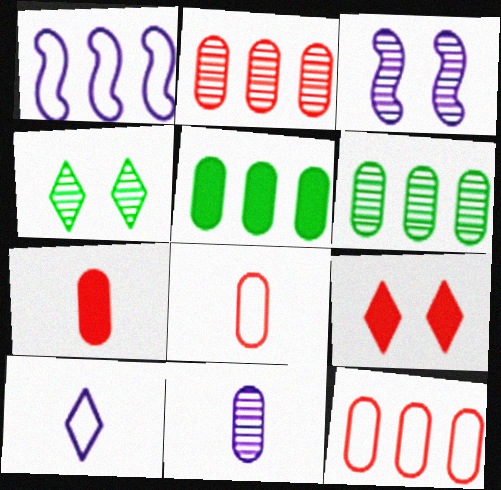[[1, 4, 7]]